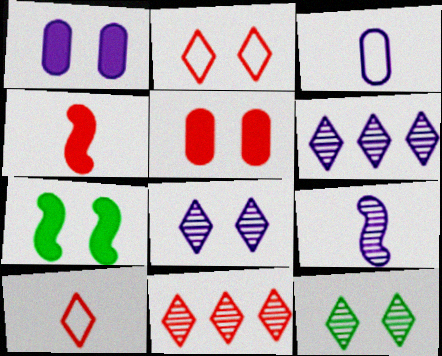[[3, 7, 11]]